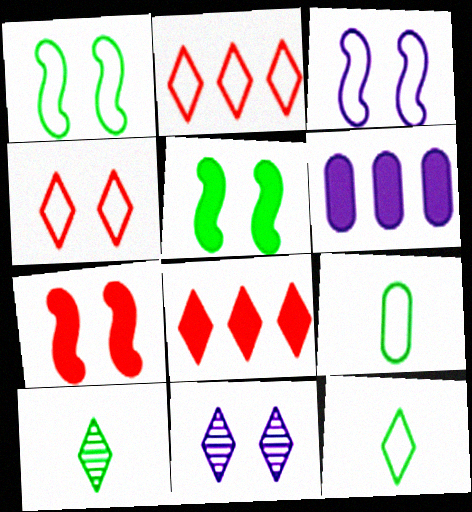[[2, 3, 9], 
[8, 11, 12]]